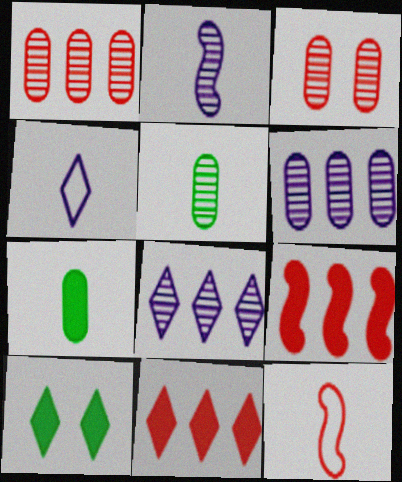[[3, 5, 6], 
[3, 11, 12], 
[6, 10, 12]]